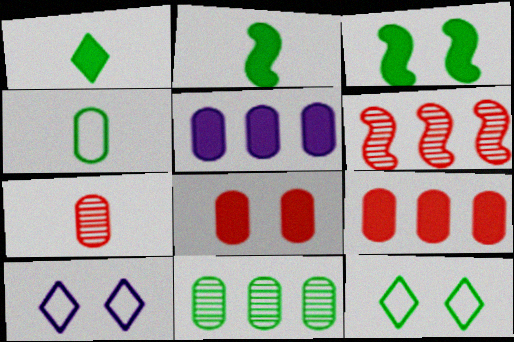[[2, 11, 12]]